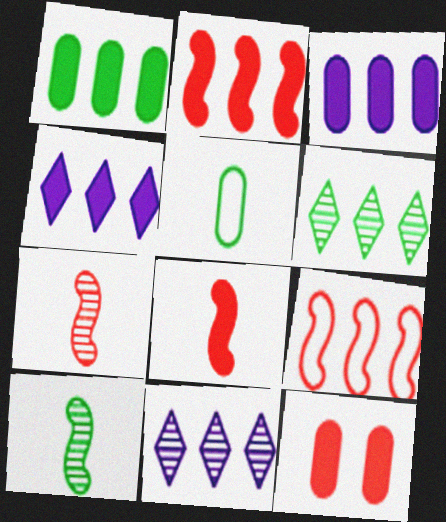[[1, 2, 4], 
[1, 9, 11], 
[3, 6, 9]]